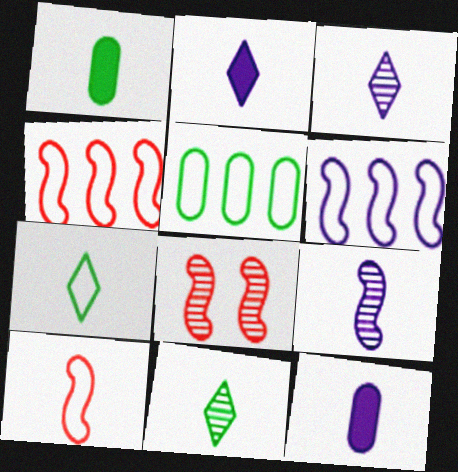[[1, 3, 10], 
[2, 5, 8], 
[10, 11, 12]]